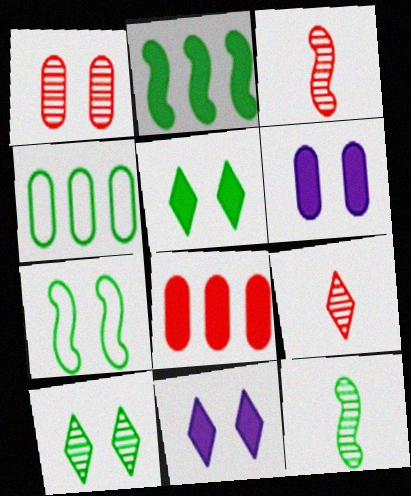[[1, 7, 11], 
[2, 7, 12], 
[3, 4, 11], 
[4, 5, 12]]